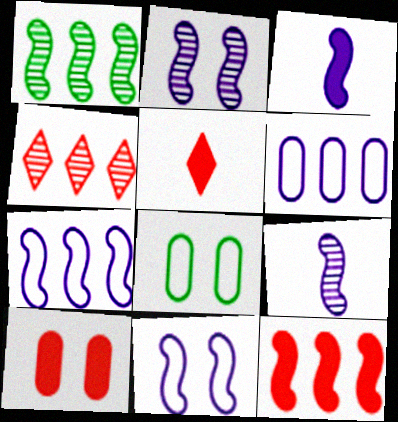[[1, 7, 12], 
[2, 3, 7], 
[3, 4, 8], 
[5, 10, 12]]